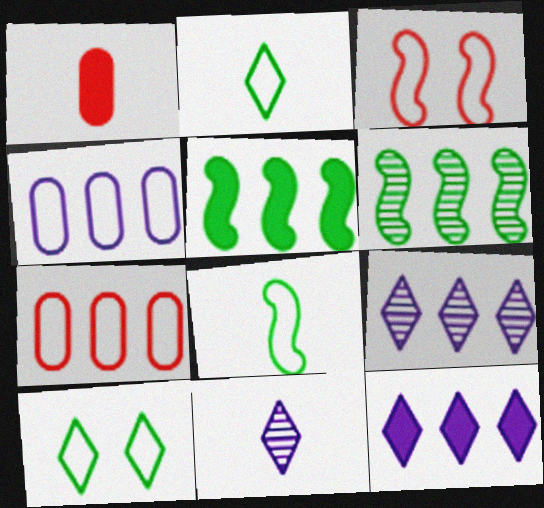[[1, 8, 11], 
[2, 3, 4], 
[5, 7, 9], 
[6, 7, 12]]